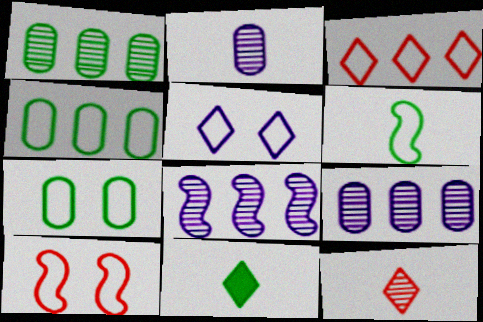[[5, 7, 10], 
[9, 10, 11]]